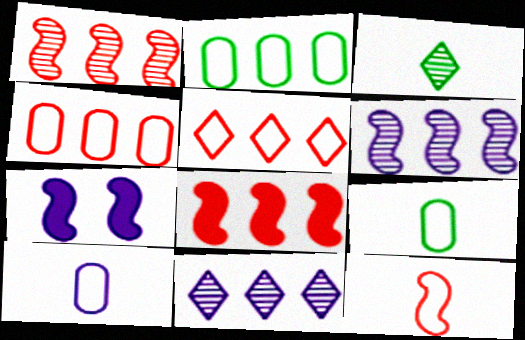[[2, 8, 11], 
[3, 4, 7], 
[7, 10, 11]]